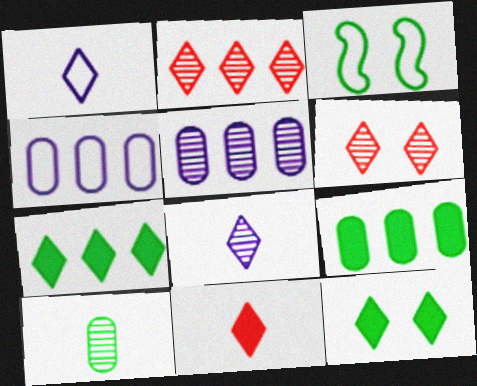[[1, 2, 12], 
[1, 6, 7], 
[3, 5, 11], 
[3, 7, 10]]